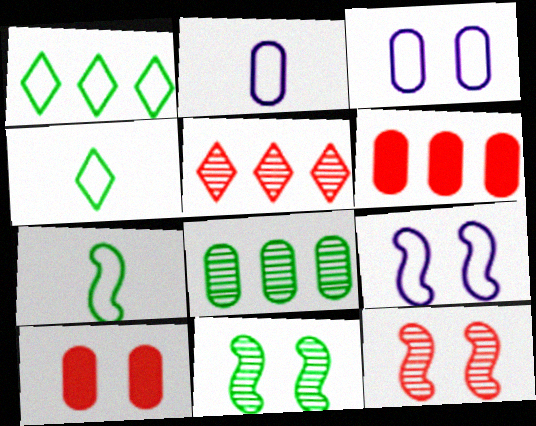[[2, 8, 10]]